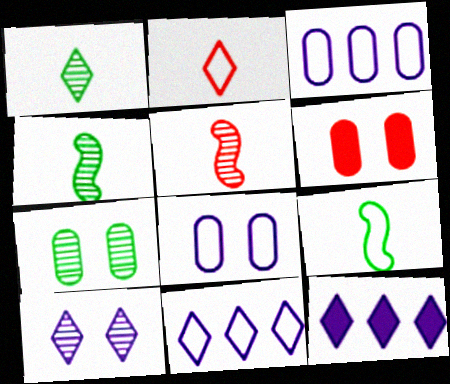[[4, 6, 11], 
[6, 7, 8]]